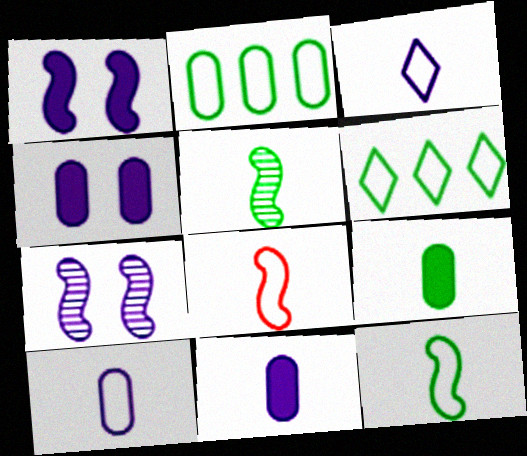[]